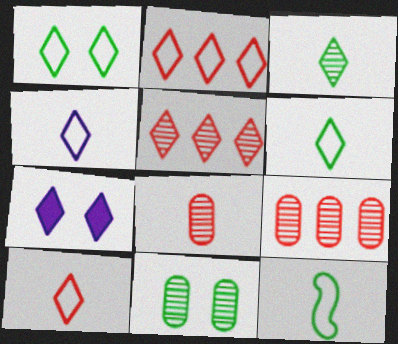[[1, 2, 4], 
[2, 3, 7], 
[4, 6, 10], 
[5, 6, 7], 
[7, 9, 12]]